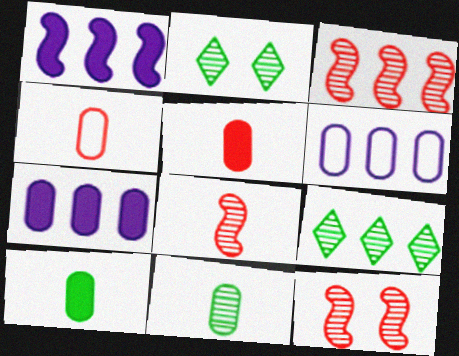[[1, 2, 4], 
[3, 8, 12]]